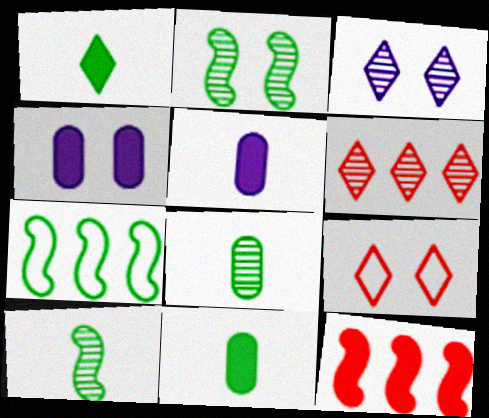[[1, 4, 12], 
[2, 4, 9]]